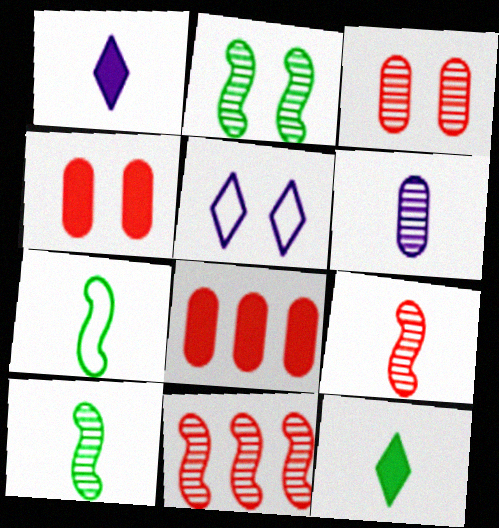[[2, 4, 5], 
[5, 8, 10]]